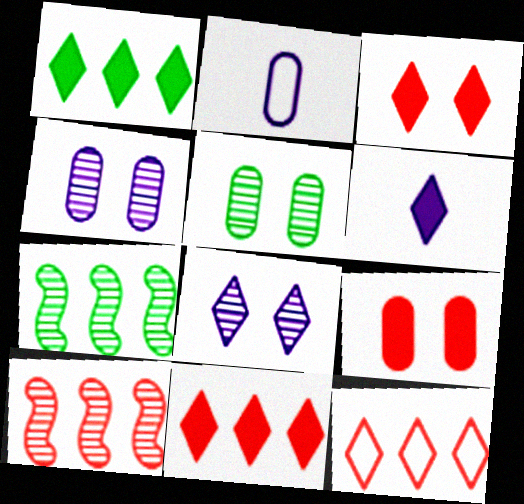[[1, 3, 6], 
[2, 3, 7]]